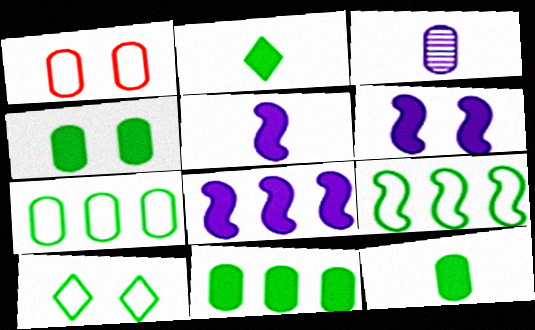[[1, 3, 11], 
[4, 11, 12], 
[5, 6, 8]]